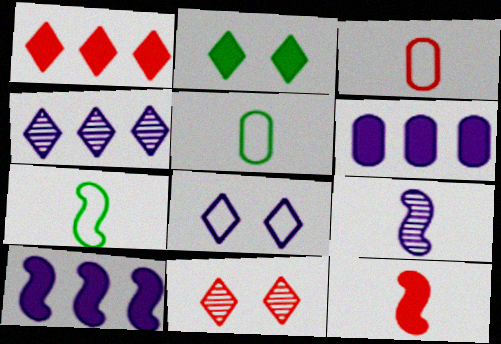[[2, 6, 12], 
[2, 8, 11], 
[5, 10, 11], 
[6, 7, 11], 
[6, 8, 9], 
[7, 9, 12]]